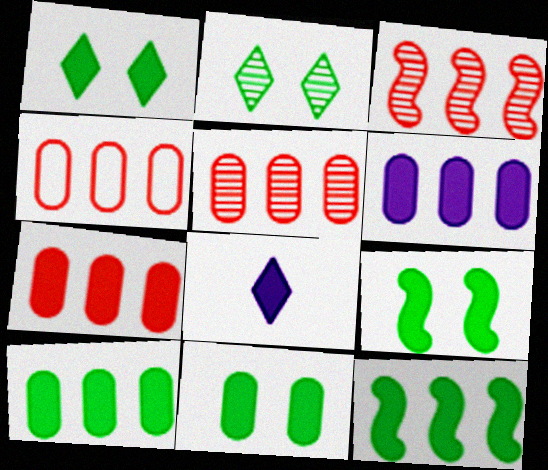[[1, 9, 11], 
[4, 5, 7], 
[6, 7, 10], 
[7, 8, 9]]